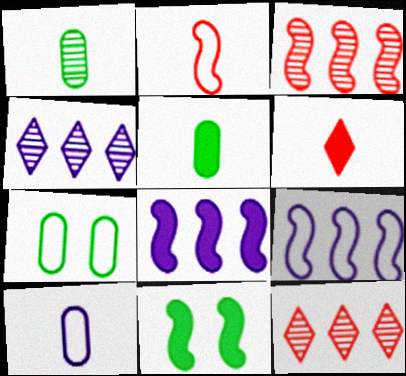[[10, 11, 12]]